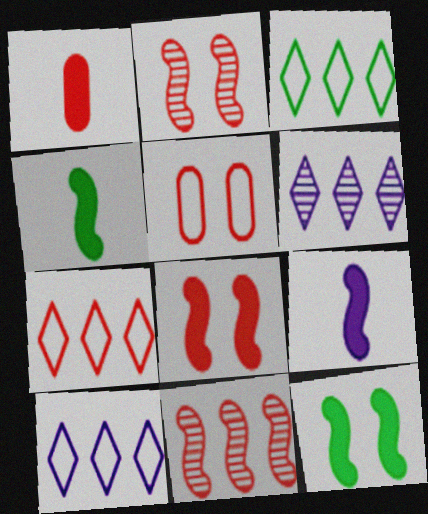[[1, 2, 7], 
[3, 7, 10], 
[4, 5, 6]]